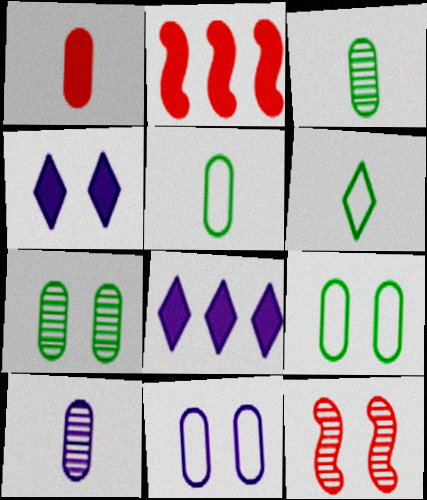[[1, 5, 10], 
[4, 9, 12], 
[5, 8, 12]]